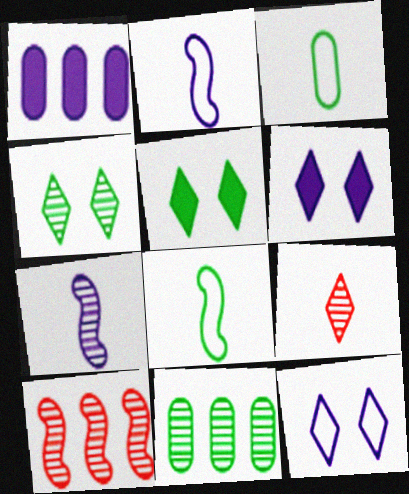[[1, 7, 12], 
[3, 6, 10], 
[5, 8, 11]]